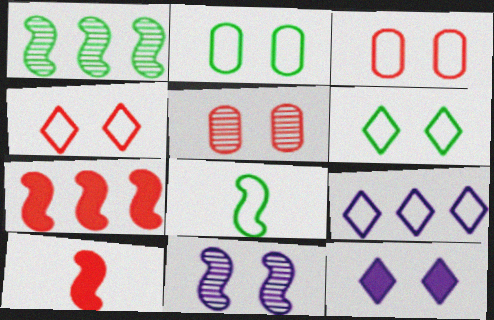[[3, 8, 9], 
[7, 8, 11]]